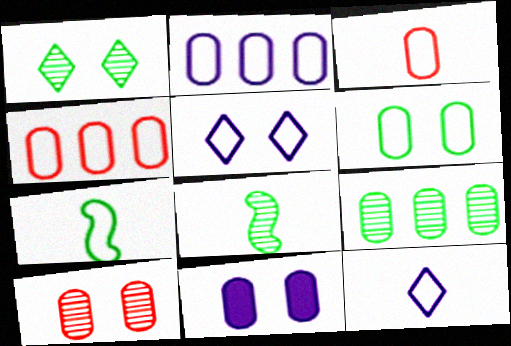[[1, 8, 9], 
[2, 3, 6], 
[3, 7, 12], 
[3, 9, 11], 
[4, 5, 7], 
[6, 10, 11]]